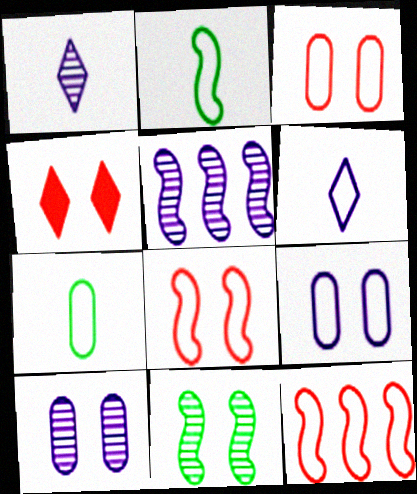[[1, 5, 10], 
[4, 5, 7], 
[4, 9, 11]]